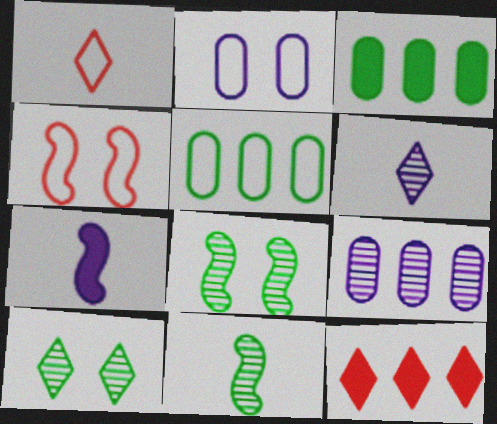[[2, 11, 12], 
[3, 4, 6]]